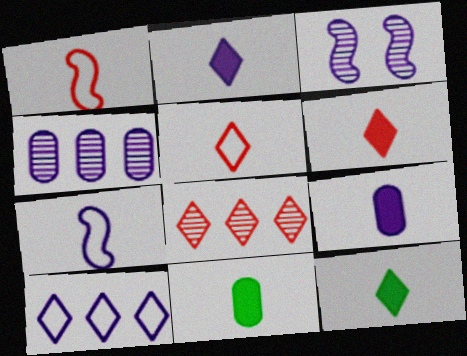[[2, 6, 12], 
[3, 9, 10]]